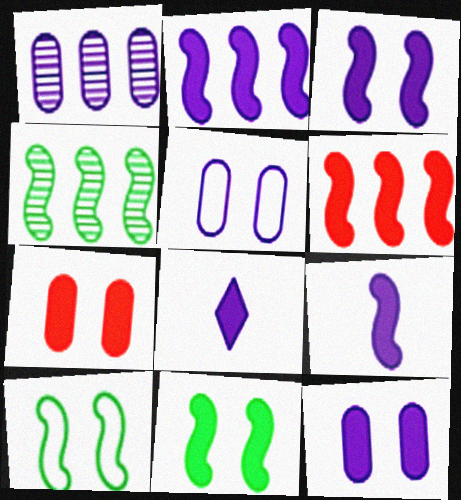[[2, 3, 9], 
[2, 8, 12], 
[6, 9, 11]]